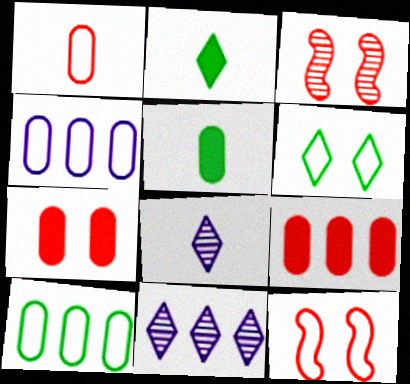[[2, 3, 4], 
[5, 11, 12]]